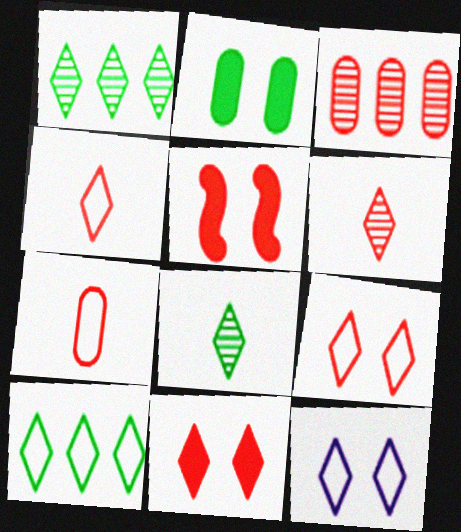[[3, 4, 5], 
[4, 10, 12]]